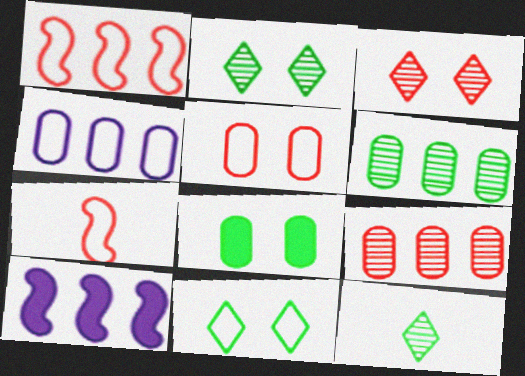[[4, 7, 11], 
[5, 10, 12]]